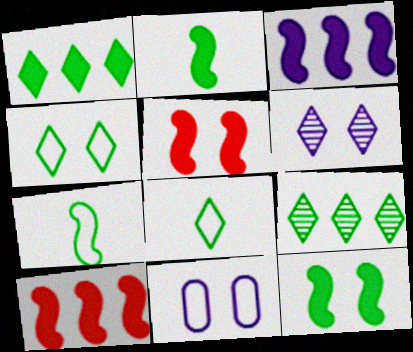[[2, 3, 5]]